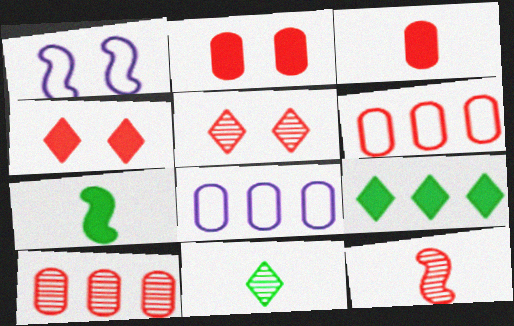[[4, 6, 12], 
[5, 7, 8], 
[5, 10, 12]]